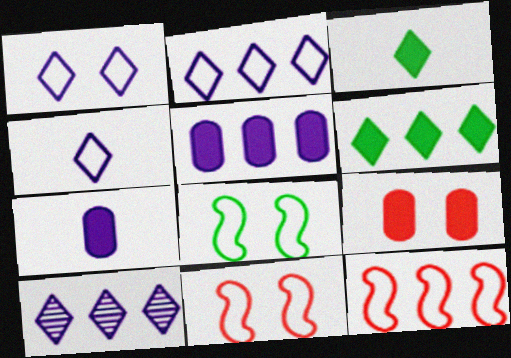[[1, 2, 4]]